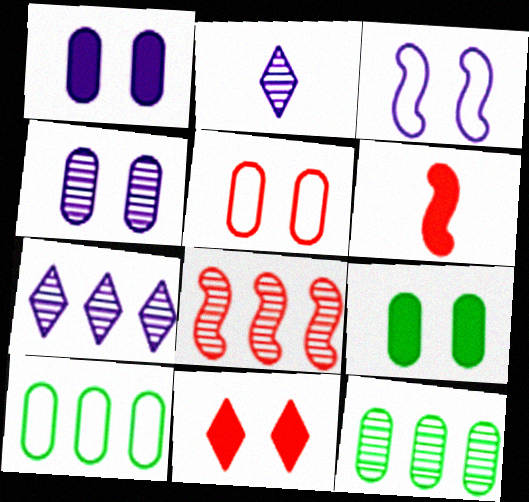[[4, 5, 9], 
[7, 8, 12]]